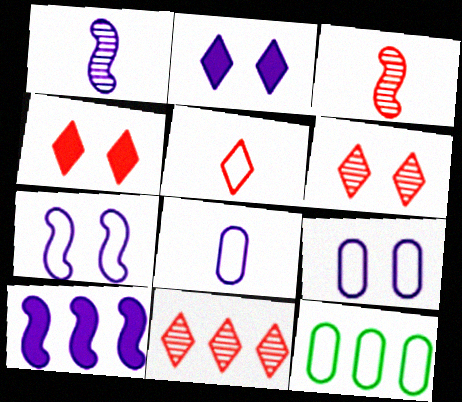[[1, 4, 12], 
[1, 7, 10], 
[2, 3, 12], 
[4, 5, 11], 
[5, 7, 12], 
[10, 11, 12]]